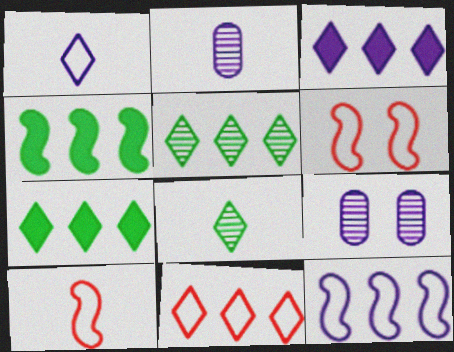[[2, 6, 7], 
[3, 5, 11], 
[7, 9, 10]]